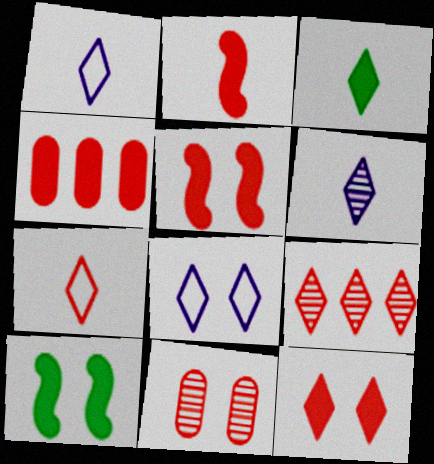[[2, 4, 12], 
[3, 6, 7], 
[3, 8, 9], 
[7, 9, 12], 
[8, 10, 11]]